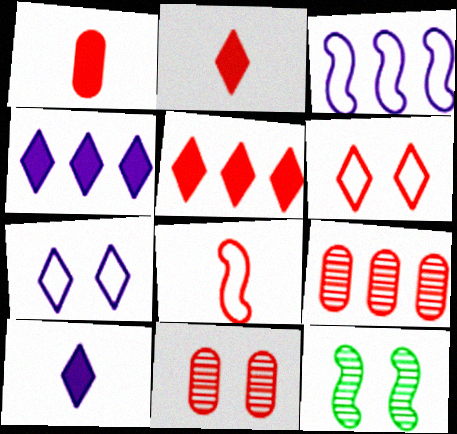[[5, 8, 11]]